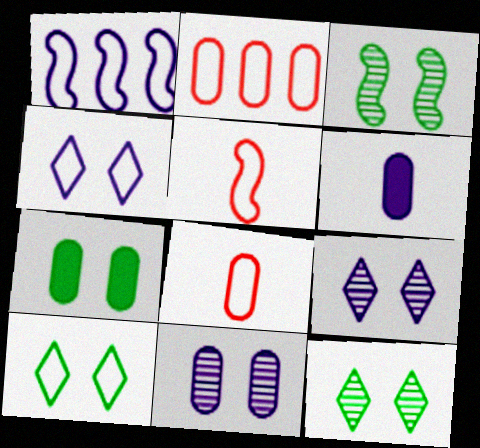[[1, 6, 9], 
[1, 8, 10], 
[3, 7, 10]]